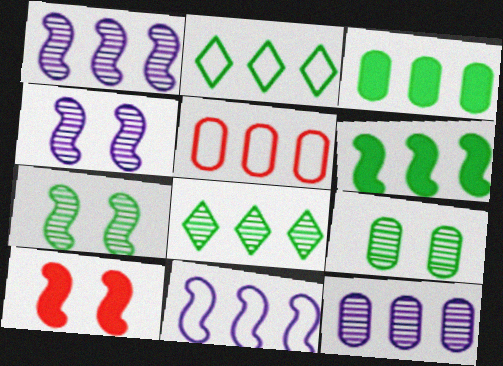[[2, 5, 11], 
[3, 5, 12]]